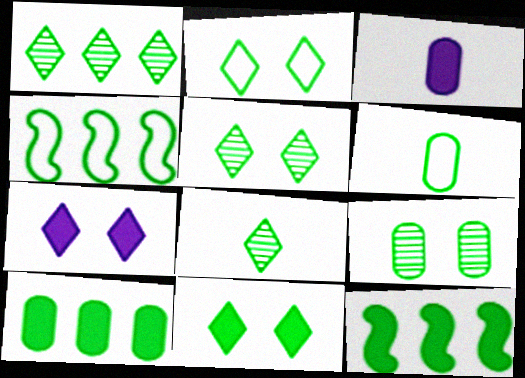[[1, 4, 10], 
[1, 5, 8], 
[2, 4, 6], 
[2, 5, 11], 
[5, 6, 12], 
[6, 9, 10]]